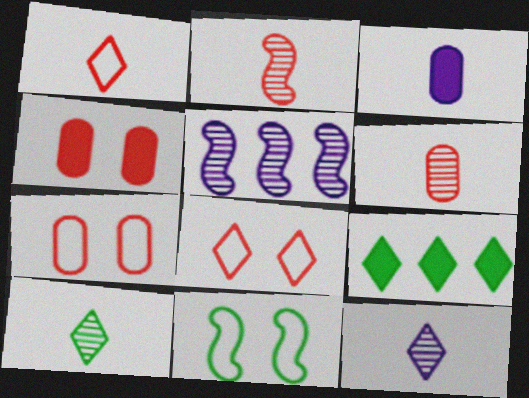[[8, 9, 12]]